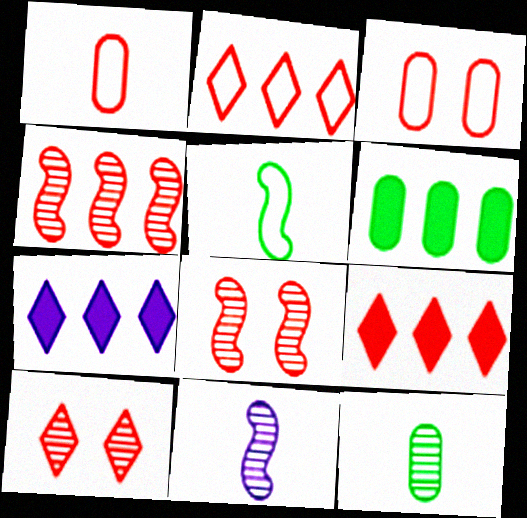[[1, 8, 9]]